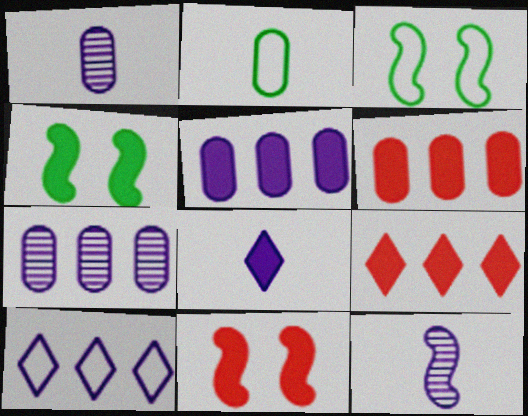[[1, 3, 9], 
[4, 6, 8]]